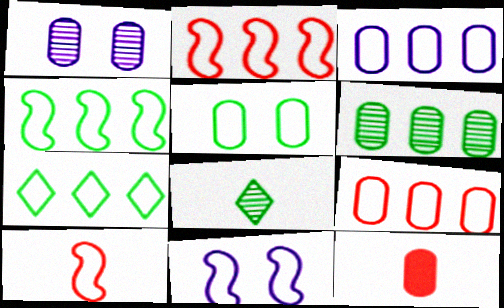[[2, 3, 7], 
[4, 10, 11]]